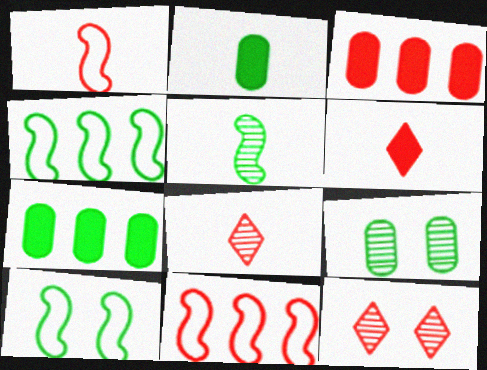[[1, 3, 12]]